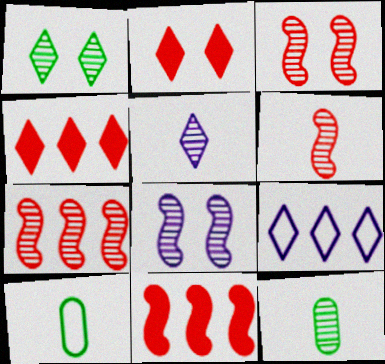[[3, 6, 7], 
[4, 8, 10], 
[5, 6, 12]]